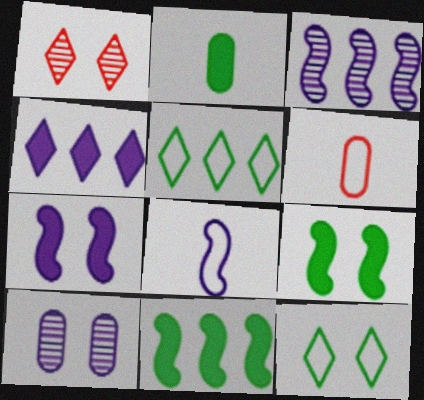[[3, 7, 8], 
[4, 8, 10]]